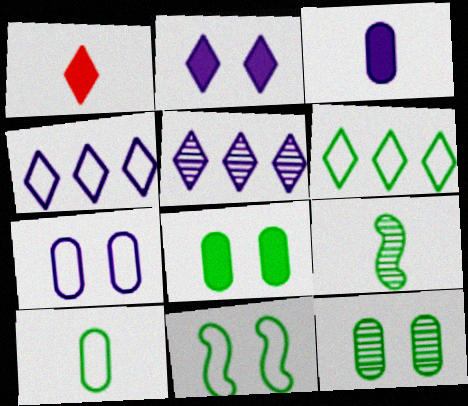[[6, 8, 9], 
[6, 10, 11]]